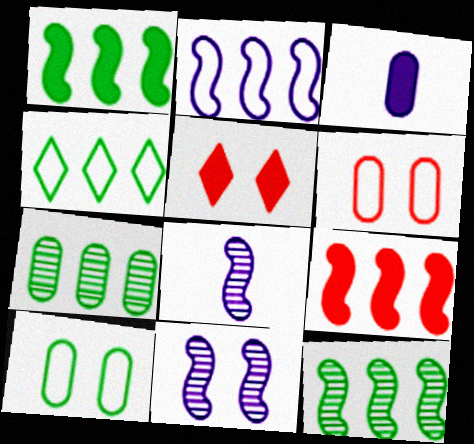[[1, 3, 5], 
[1, 4, 7], 
[2, 9, 12], 
[3, 6, 7], 
[5, 10, 11]]